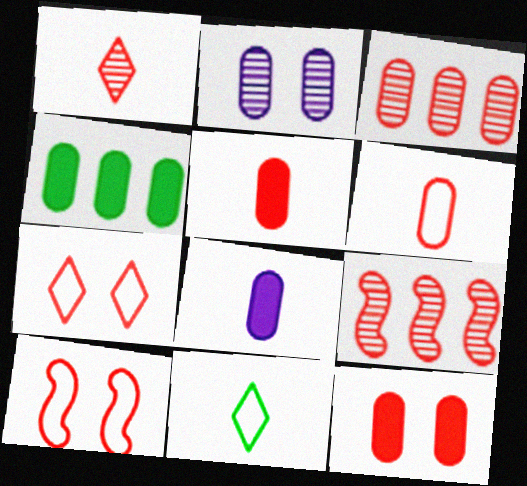[[2, 4, 6], 
[3, 6, 12], 
[4, 8, 12], 
[5, 7, 9]]